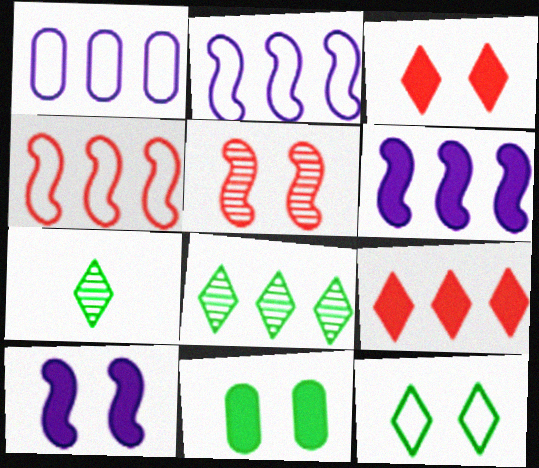[[3, 10, 11]]